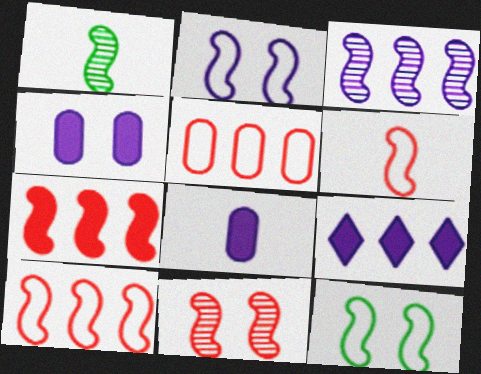[[1, 2, 7], 
[1, 3, 11], 
[6, 7, 11]]